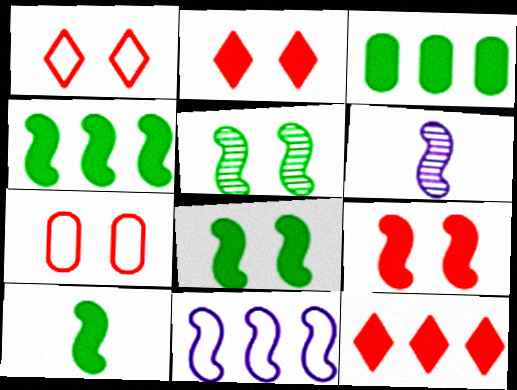[[1, 3, 6], 
[4, 8, 10]]